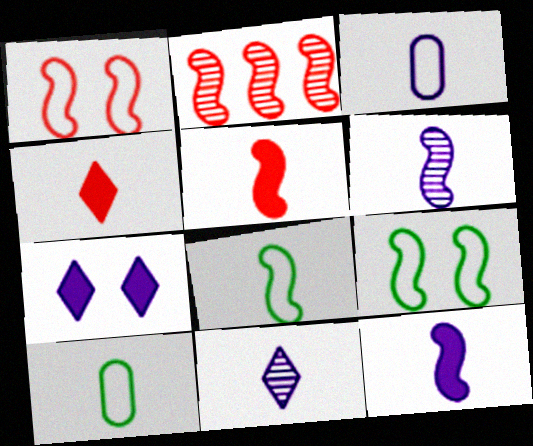[[1, 2, 5], 
[2, 7, 10], 
[2, 9, 12], 
[3, 11, 12], 
[4, 6, 10], 
[5, 6, 8], 
[5, 10, 11]]